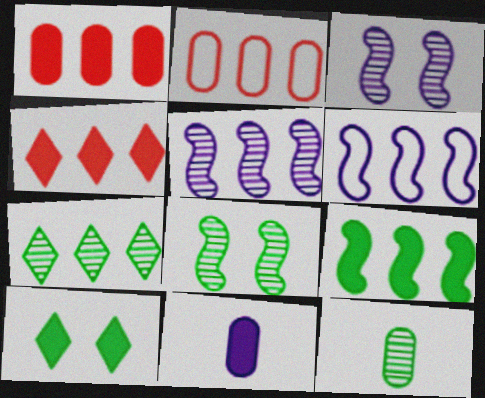[[1, 6, 7], 
[7, 8, 12]]